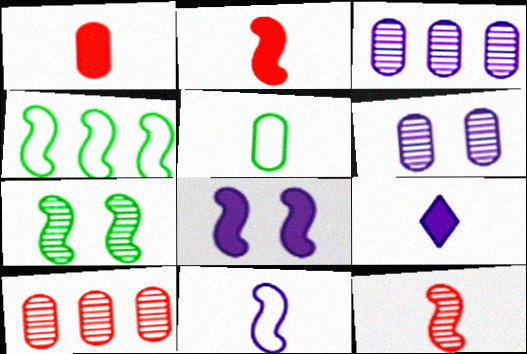[[4, 8, 12], 
[5, 9, 12]]